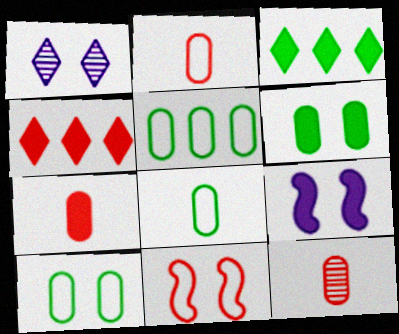[[1, 6, 11], 
[2, 7, 12], 
[3, 7, 9], 
[4, 11, 12], 
[5, 8, 10]]